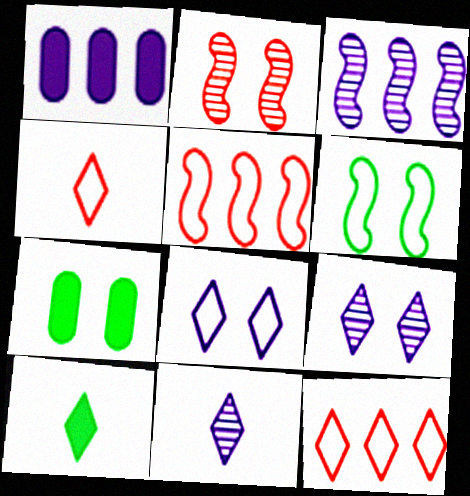[[2, 7, 8], 
[3, 4, 7], 
[4, 10, 11], 
[5, 7, 11], 
[9, 10, 12]]